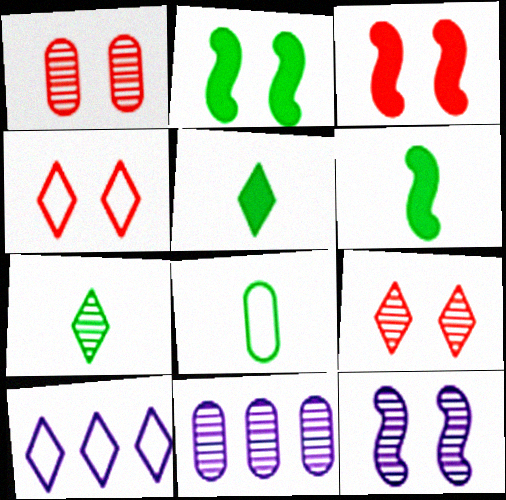[[1, 3, 4], 
[1, 6, 10], 
[4, 6, 11], 
[5, 9, 10], 
[6, 7, 8]]